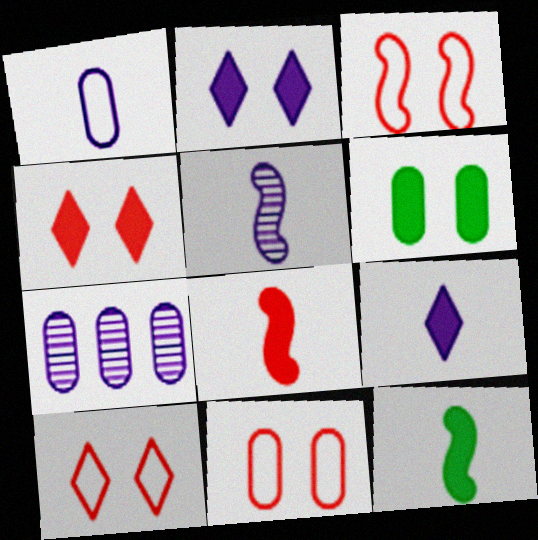[[1, 5, 9], 
[3, 10, 11], 
[7, 10, 12]]